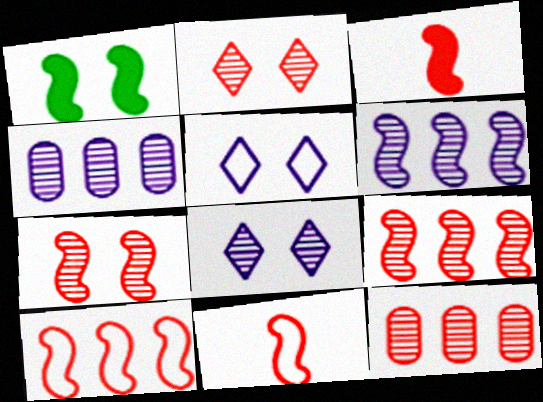[[1, 6, 11], 
[3, 7, 10]]